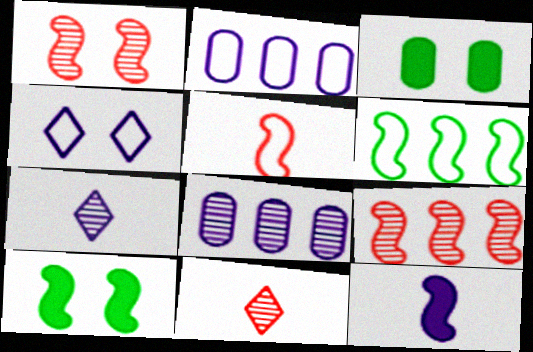[[1, 3, 4], 
[1, 6, 12], 
[2, 10, 11], 
[4, 8, 12]]